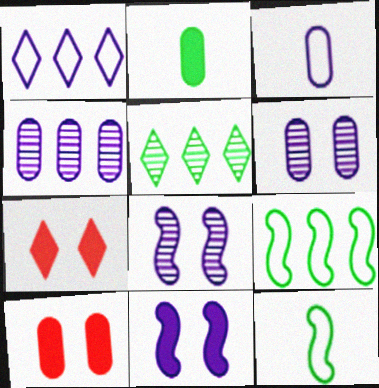[[4, 7, 12]]